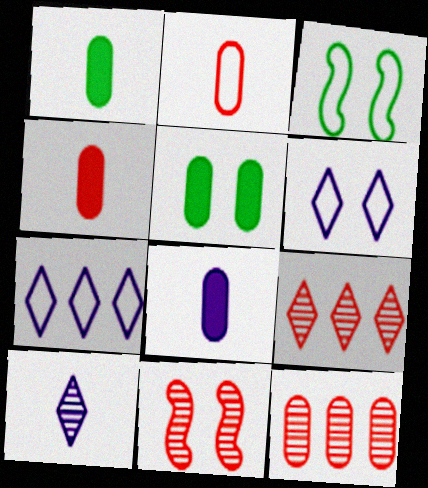[[1, 4, 8], 
[1, 7, 11], 
[2, 3, 7], 
[3, 8, 9], 
[5, 6, 11]]